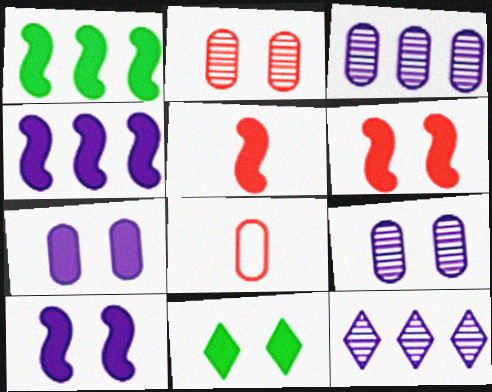[[1, 5, 10], 
[6, 7, 11]]